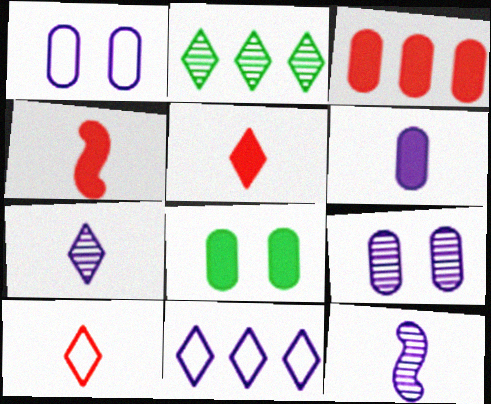[[1, 2, 4], 
[3, 6, 8]]